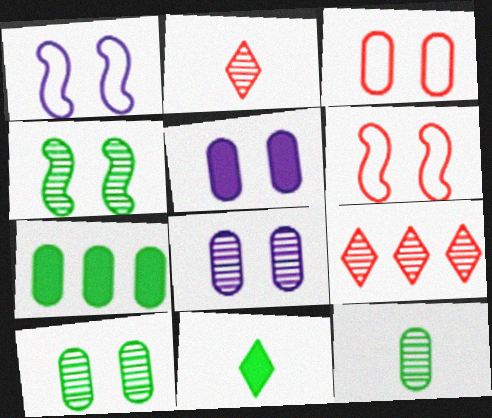[[1, 2, 7], 
[3, 5, 10]]